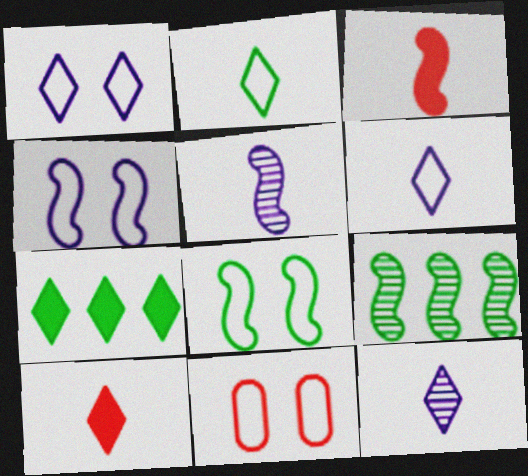[[1, 8, 11], 
[2, 10, 12], 
[3, 4, 9], 
[5, 7, 11]]